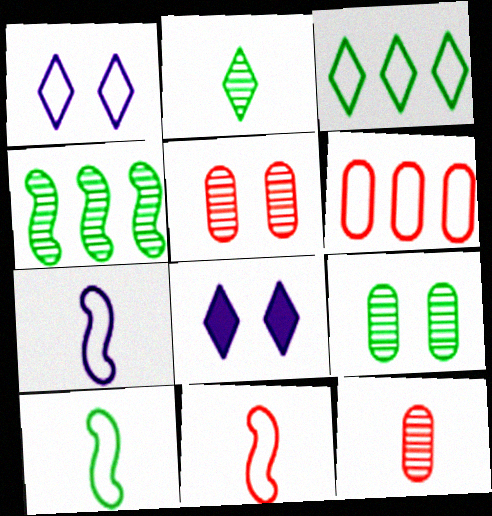[[1, 6, 10], 
[2, 4, 9], 
[7, 10, 11]]